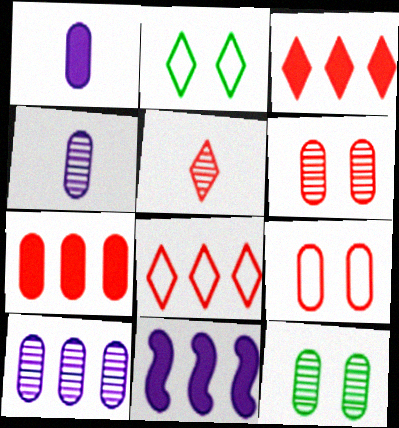[]